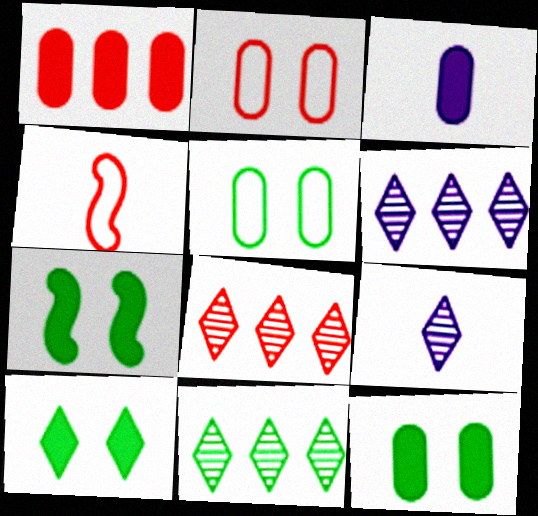[[1, 3, 12], 
[4, 6, 12], 
[6, 8, 11], 
[7, 10, 12]]